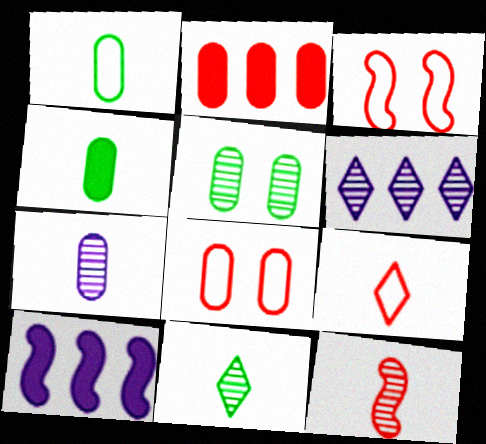[[3, 4, 6], 
[5, 6, 12], 
[5, 9, 10], 
[7, 11, 12], 
[8, 10, 11]]